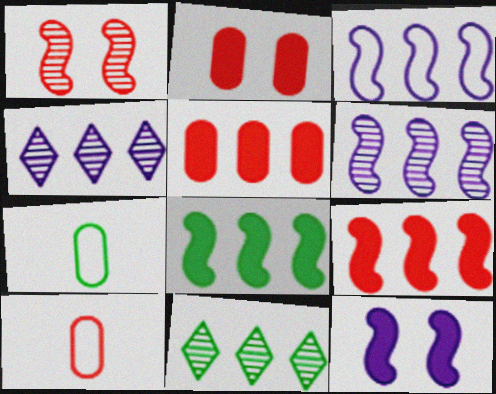[[3, 5, 11], 
[10, 11, 12]]